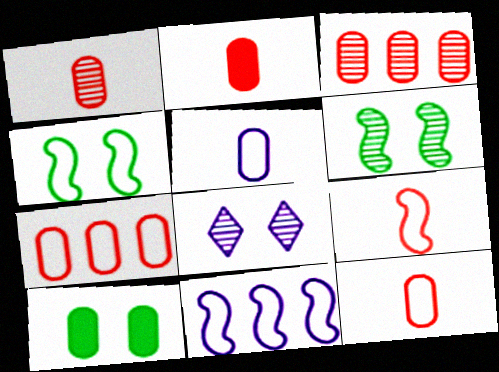[[1, 2, 12], 
[3, 5, 10], 
[4, 9, 11]]